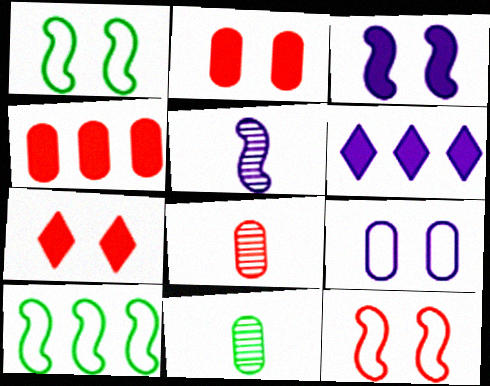[[1, 6, 8], 
[4, 9, 11], 
[5, 6, 9], 
[6, 11, 12]]